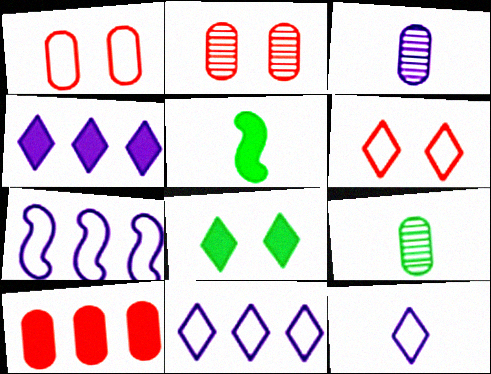[[2, 5, 11]]